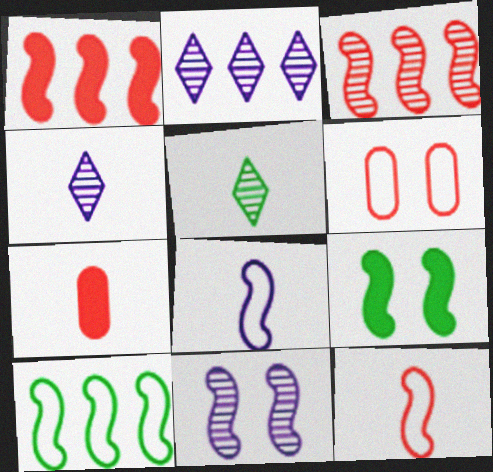[[3, 8, 9], 
[5, 7, 8]]